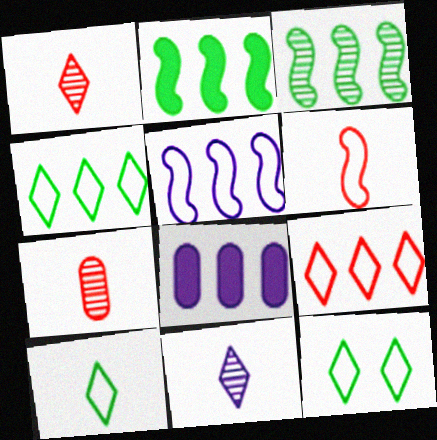[[3, 8, 9], 
[4, 10, 12]]